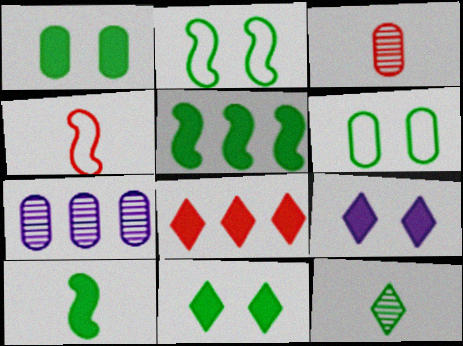[[4, 7, 11], 
[5, 6, 12]]